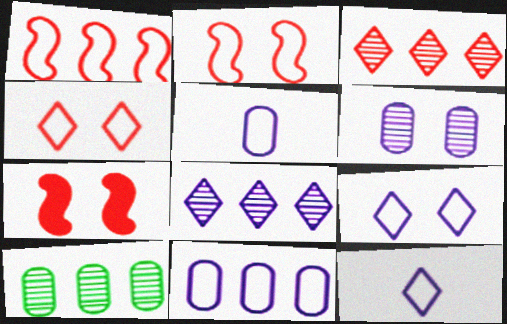[[7, 10, 12]]